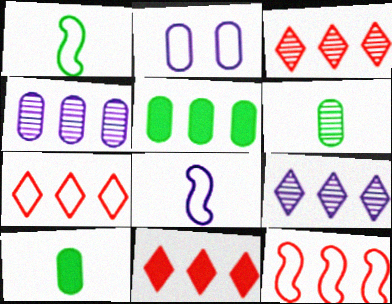[[1, 2, 7], 
[3, 7, 11], 
[5, 9, 12]]